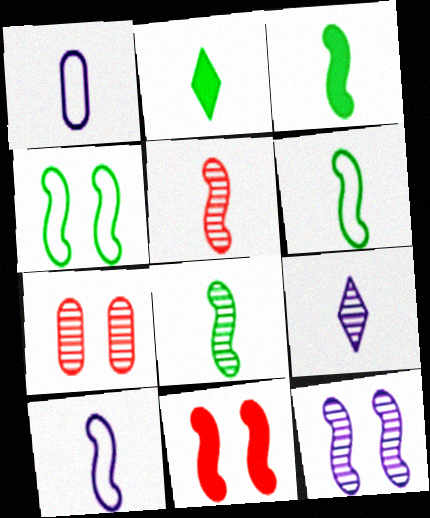[[1, 2, 5], 
[3, 5, 10], 
[3, 6, 8], 
[4, 11, 12]]